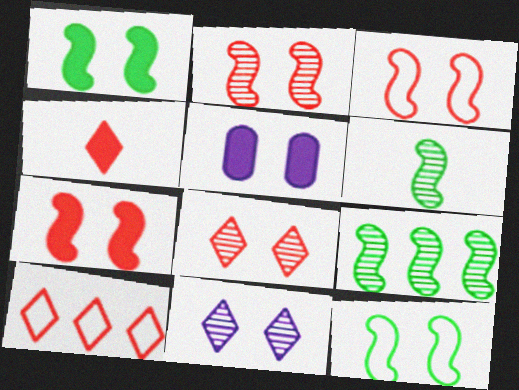[[2, 3, 7], 
[4, 8, 10], 
[5, 6, 10], 
[5, 8, 12]]